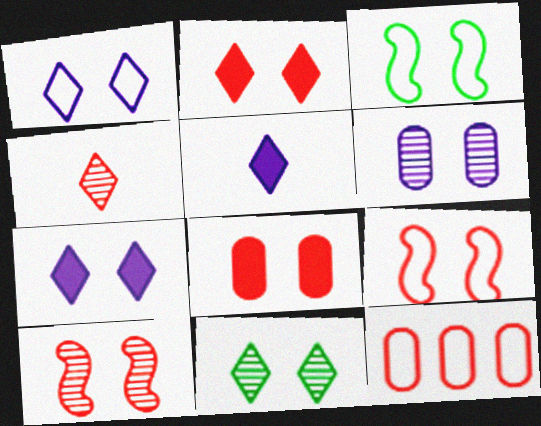[[1, 2, 11], 
[2, 3, 6], 
[6, 10, 11]]